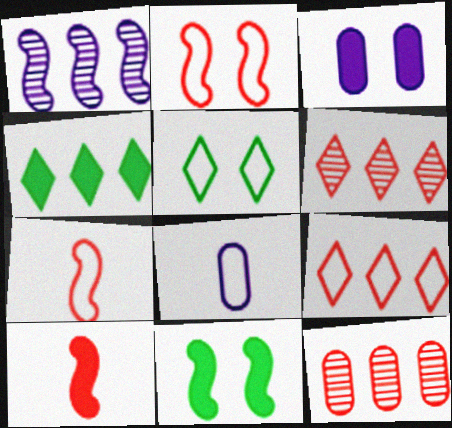[[1, 7, 11], 
[3, 4, 10], 
[6, 8, 11]]